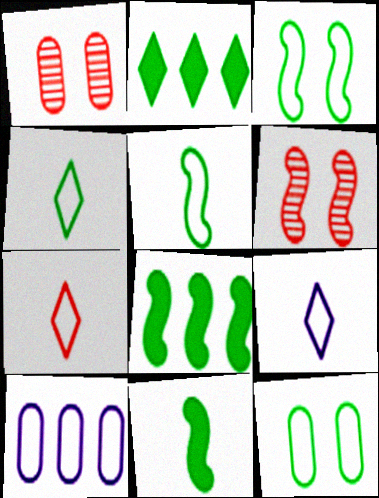[[1, 8, 9], 
[3, 7, 10], 
[4, 7, 9]]